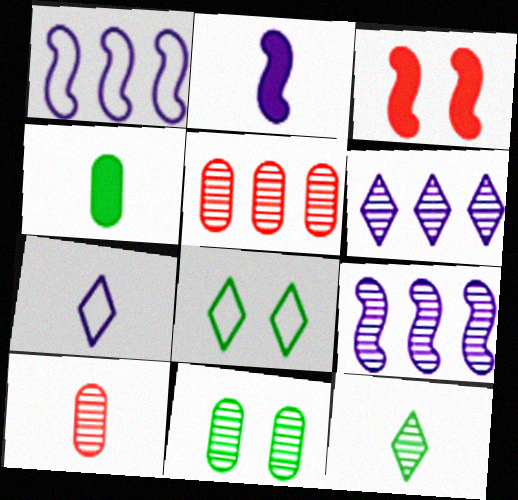[[2, 5, 8]]